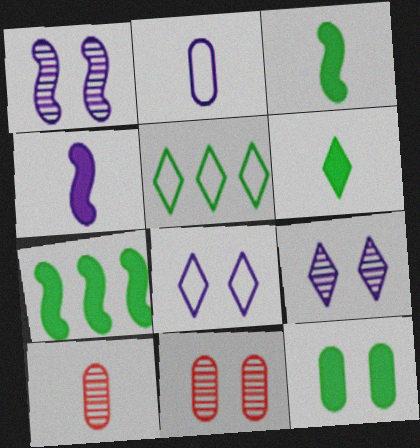[[4, 5, 11], 
[6, 7, 12], 
[7, 8, 10]]